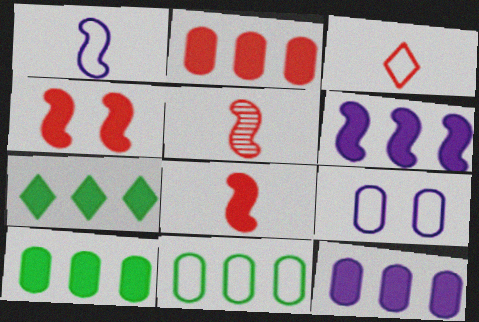[[2, 6, 7], 
[2, 10, 12], 
[5, 7, 9]]